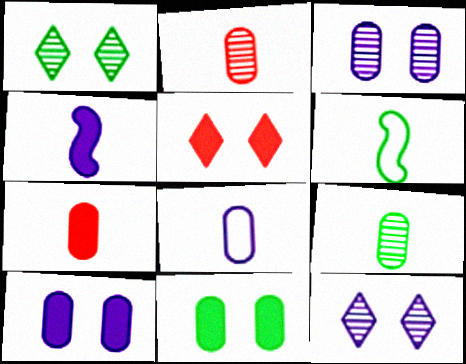[[7, 8, 9]]